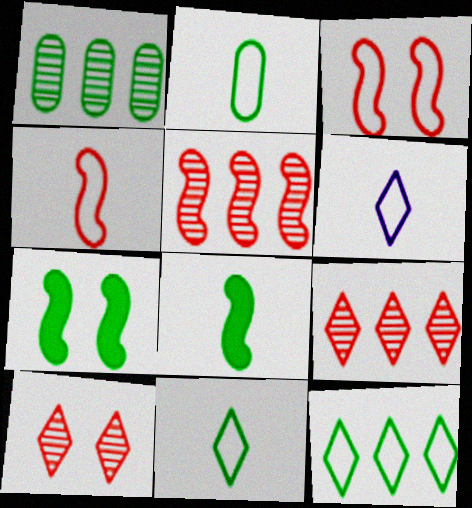[[1, 7, 11], 
[2, 4, 6]]